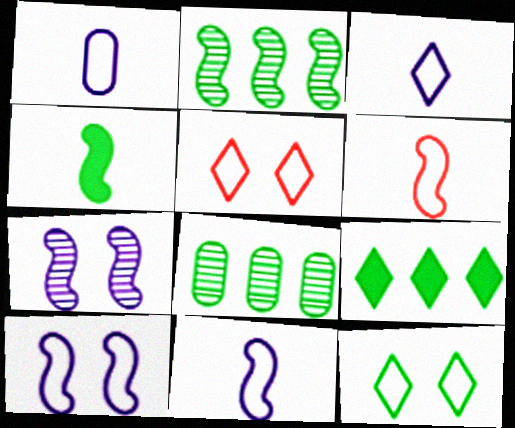[[1, 3, 11], 
[4, 8, 12]]